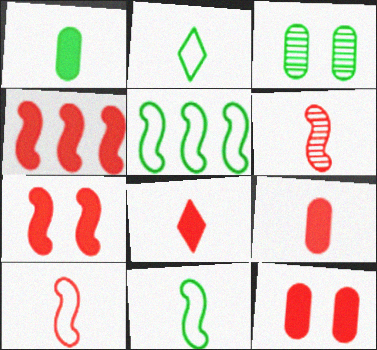[[4, 8, 12]]